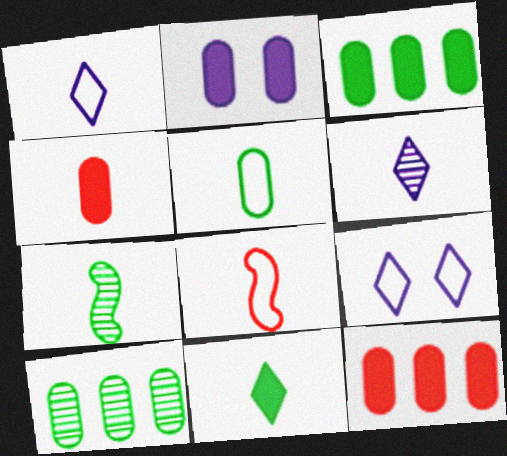[[1, 4, 7], 
[1, 5, 8], 
[2, 3, 4], 
[5, 7, 11], 
[7, 9, 12]]